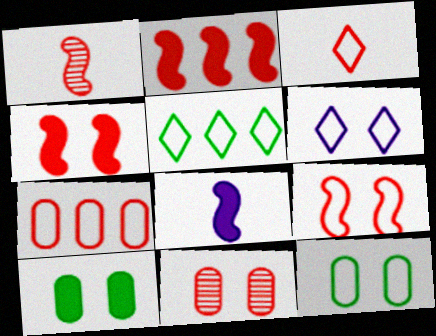[[1, 2, 9], 
[2, 3, 11], 
[3, 5, 6], 
[3, 7, 9], 
[5, 8, 11], 
[6, 9, 12]]